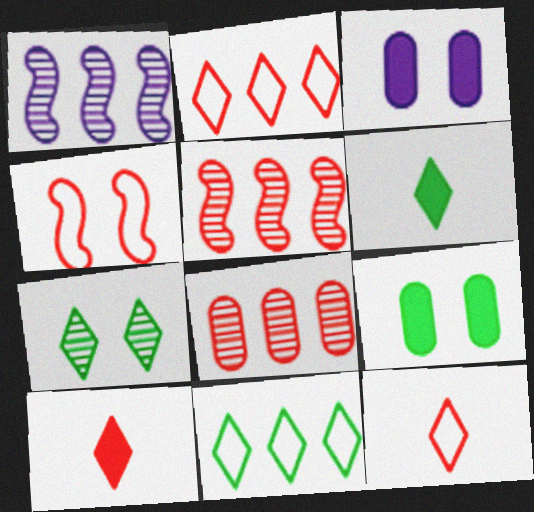[[1, 9, 12], 
[3, 4, 7], 
[4, 8, 10], 
[6, 7, 11]]